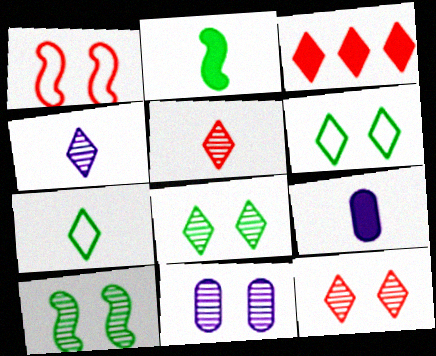[[3, 4, 6], 
[10, 11, 12]]